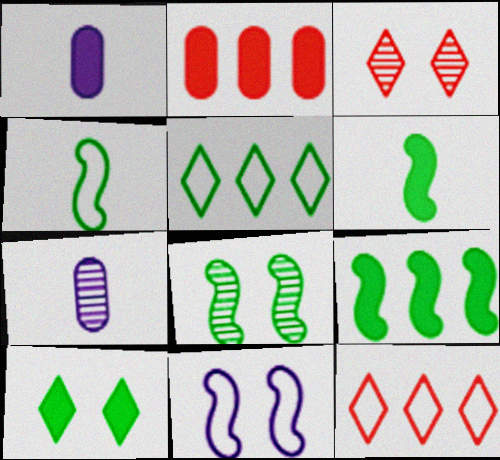[[1, 8, 12], 
[4, 8, 9]]